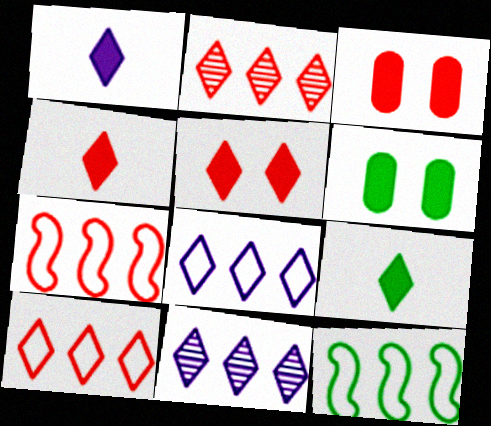[[1, 4, 9]]